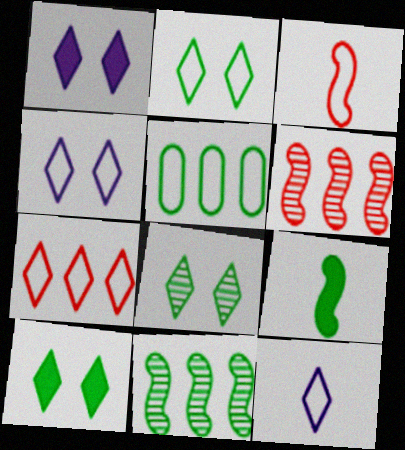[[2, 7, 12], 
[2, 8, 10], 
[3, 4, 5], 
[5, 8, 9]]